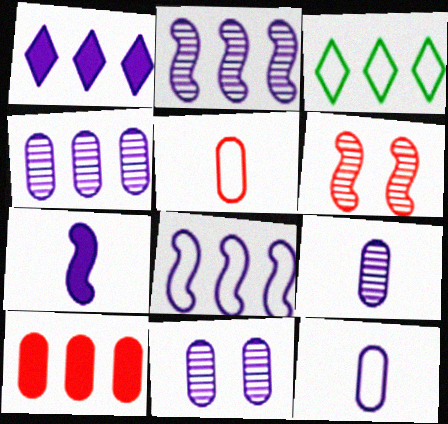[[1, 4, 8], 
[2, 3, 10], 
[4, 9, 11]]